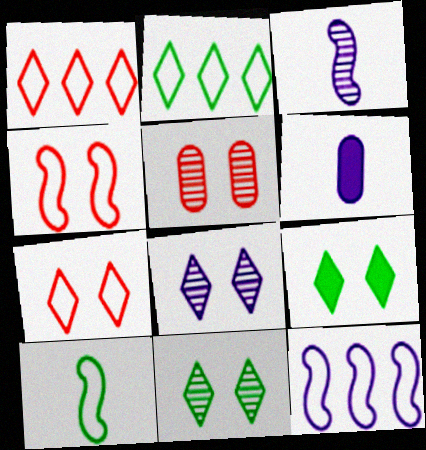[[4, 10, 12], 
[6, 8, 12], 
[7, 8, 9]]